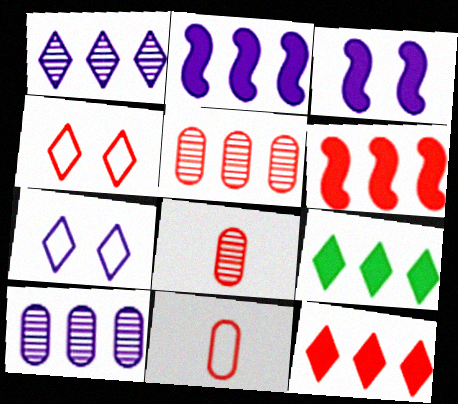[[4, 6, 8]]